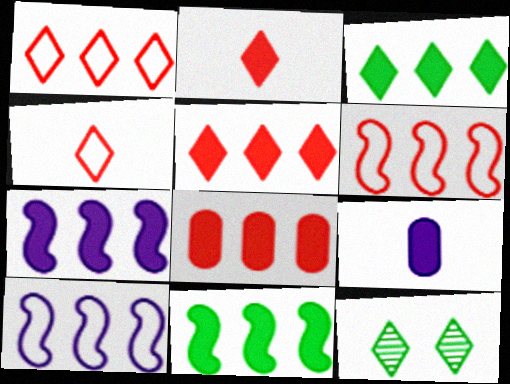[[3, 7, 8], 
[6, 9, 12]]